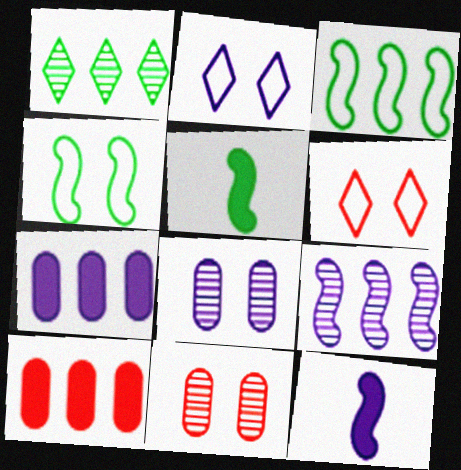[]